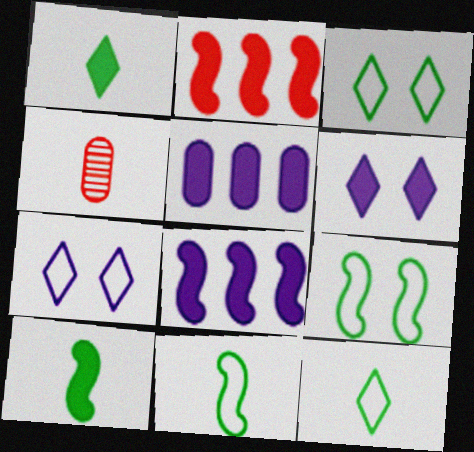[[3, 4, 8]]